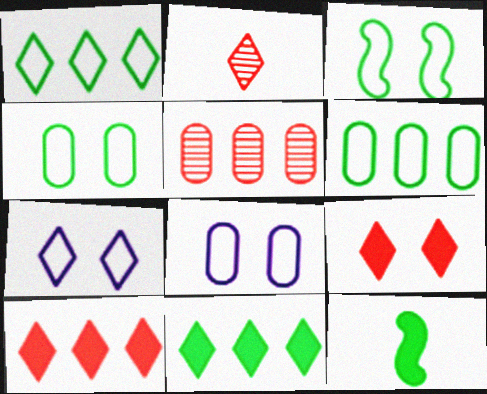[[2, 7, 11], 
[5, 7, 12]]